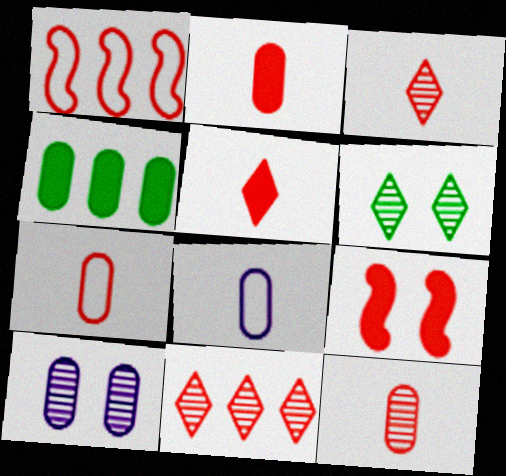[[2, 7, 12], 
[4, 7, 10], 
[7, 9, 11]]